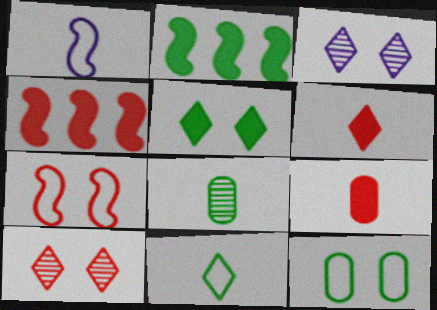[[1, 6, 8]]